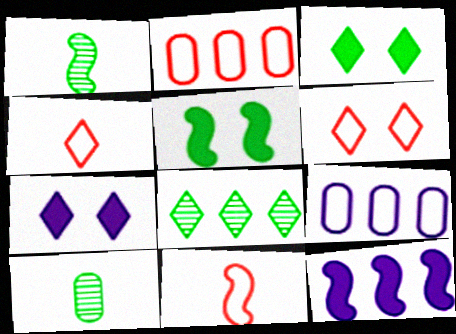[[1, 2, 7], 
[2, 6, 11], 
[2, 8, 12], 
[4, 7, 8], 
[6, 10, 12]]